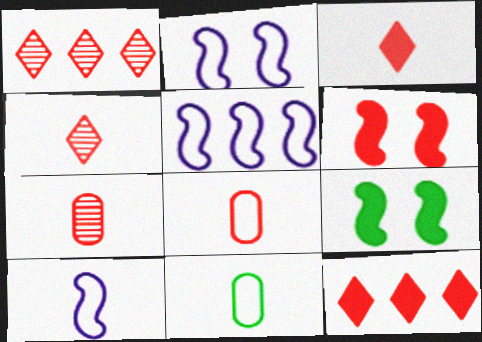[[1, 6, 8], 
[2, 5, 10]]